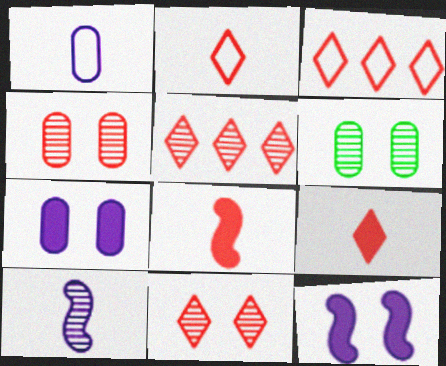[[3, 4, 8], 
[3, 9, 11], 
[5, 6, 10]]